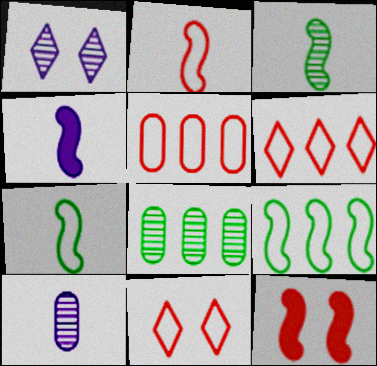[[2, 3, 4], 
[2, 5, 11], 
[4, 8, 11]]